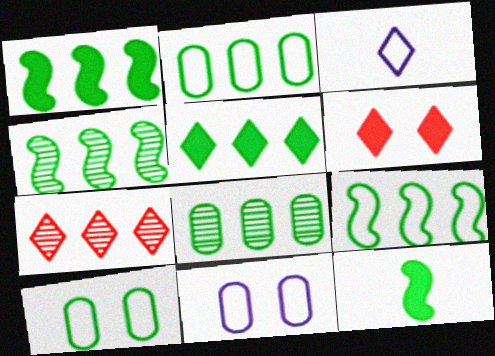[[1, 4, 9], 
[2, 4, 5], 
[5, 8, 9], 
[7, 11, 12]]